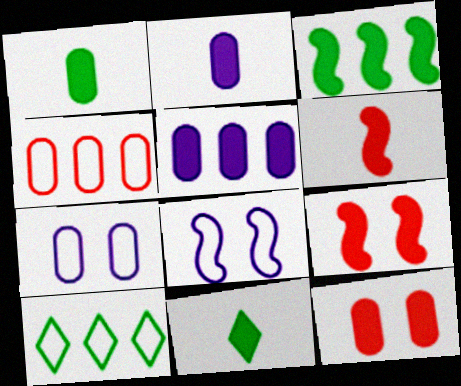[[1, 5, 12], 
[2, 6, 11], 
[5, 9, 11]]